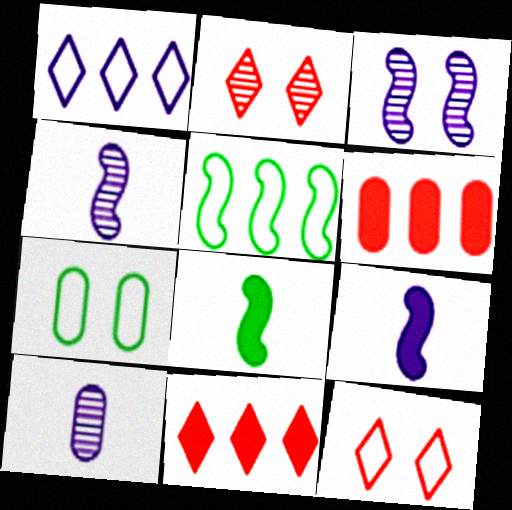[[4, 7, 11], 
[6, 7, 10]]